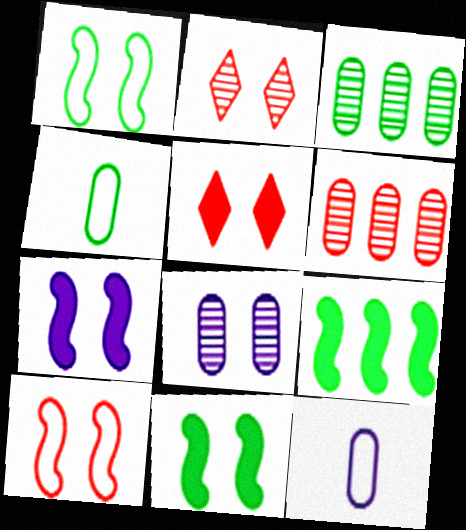[[1, 5, 8], 
[2, 9, 12]]